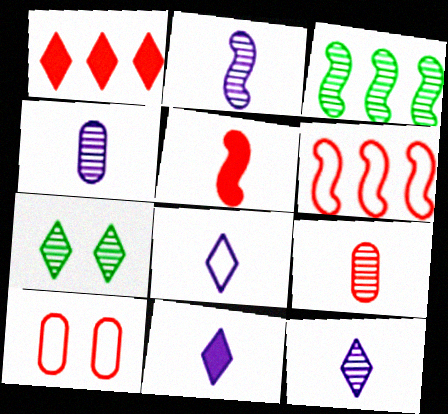[[1, 7, 8], 
[2, 4, 12], 
[3, 10, 11], 
[8, 11, 12]]